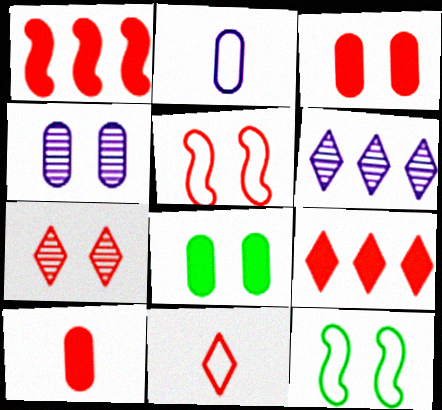[[3, 5, 7], 
[6, 10, 12], 
[7, 9, 11]]